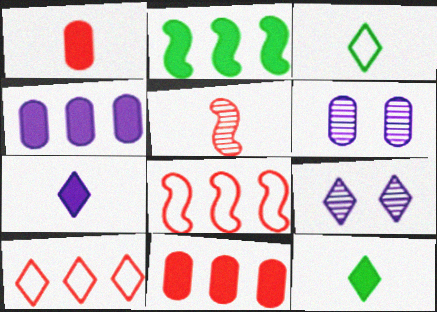[[6, 8, 12], 
[9, 10, 12]]